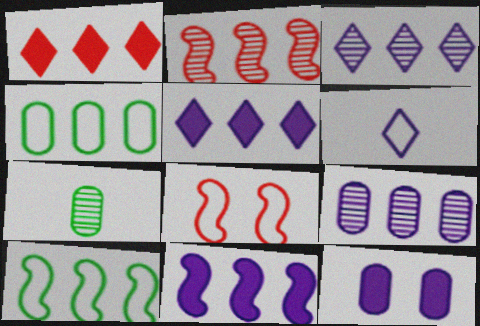[[1, 9, 10], 
[2, 4, 5], 
[2, 10, 11], 
[4, 6, 8], 
[5, 7, 8]]